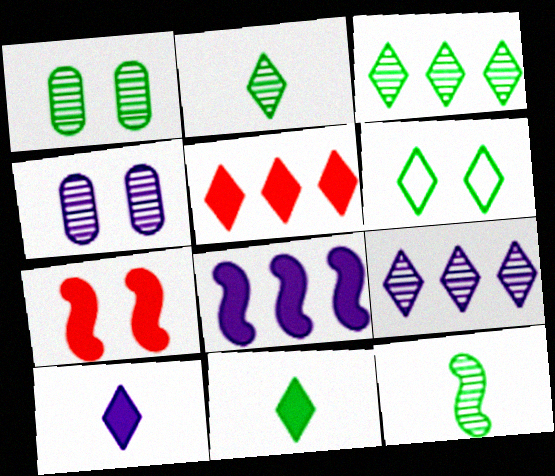[[1, 3, 12], 
[3, 6, 11], 
[4, 6, 7]]